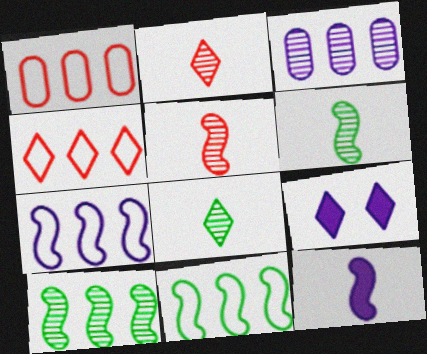[[1, 6, 9], 
[4, 8, 9]]